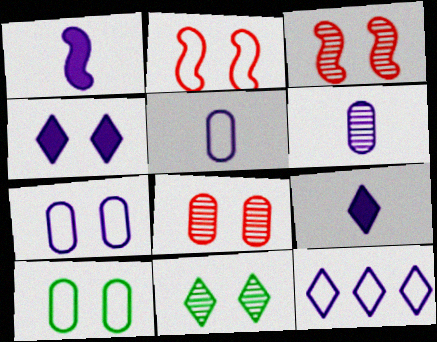[[3, 4, 10]]